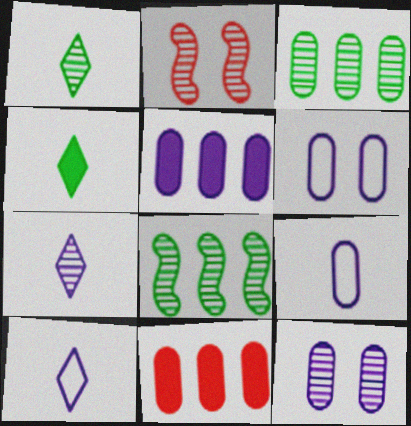[[2, 3, 7], 
[5, 9, 12]]